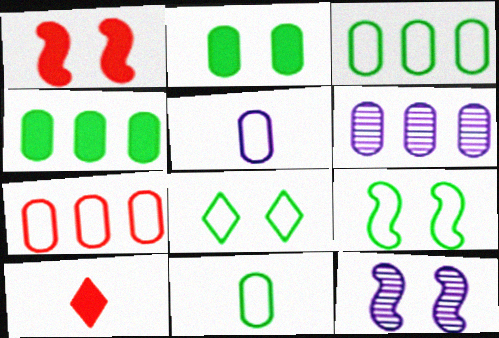[[1, 9, 12], 
[3, 10, 12], 
[4, 6, 7], 
[6, 9, 10]]